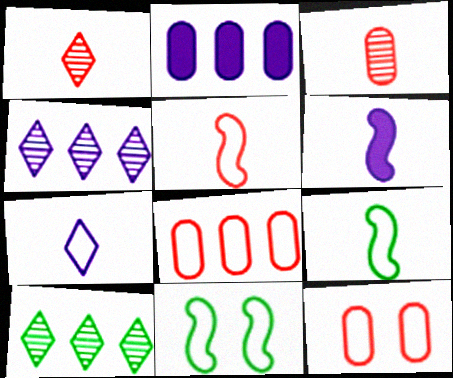[[1, 2, 11], 
[6, 10, 12], 
[7, 8, 11]]